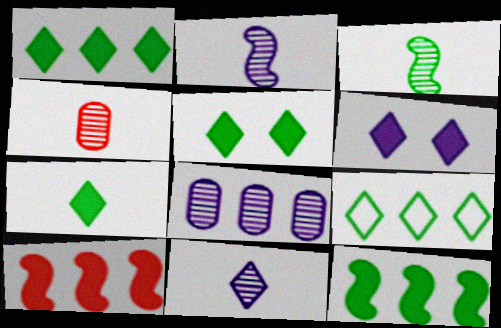[[1, 5, 7], 
[3, 4, 11], 
[8, 9, 10]]